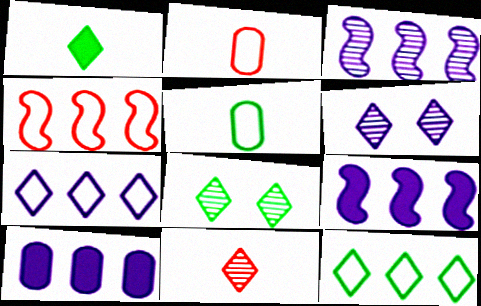[[1, 8, 12], 
[2, 8, 9], 
[3, 7, 10]]